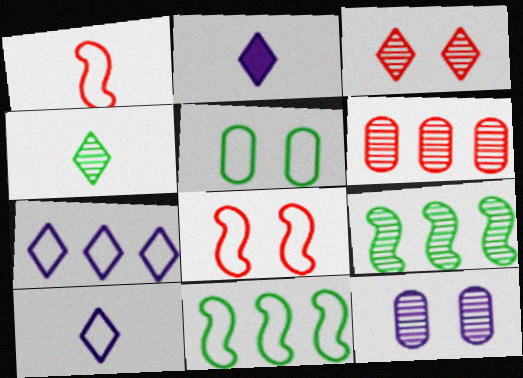[[1, 5, 7]]